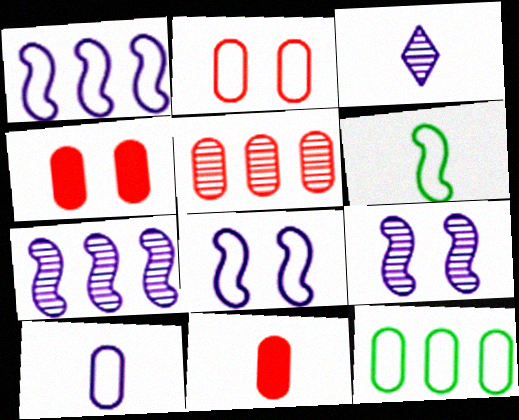[[2, 5, 11], 
[2, 10, 12], 
[3, 6, 11]]